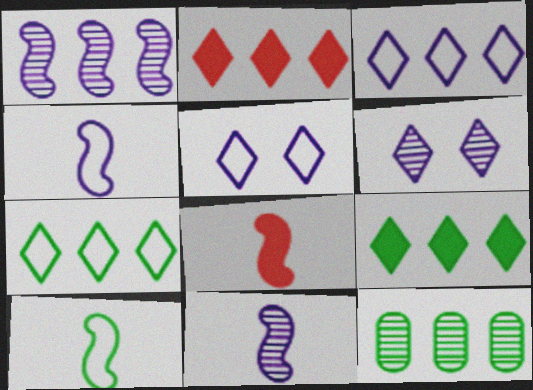[[5, 8, 12], 
[8, 10, 11]]